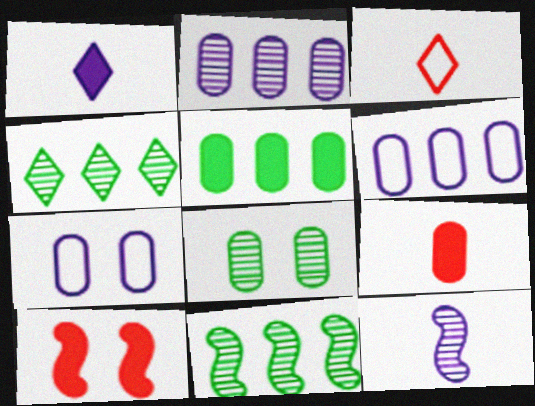[[1, 5, 10], 
[6, 8, 9]]